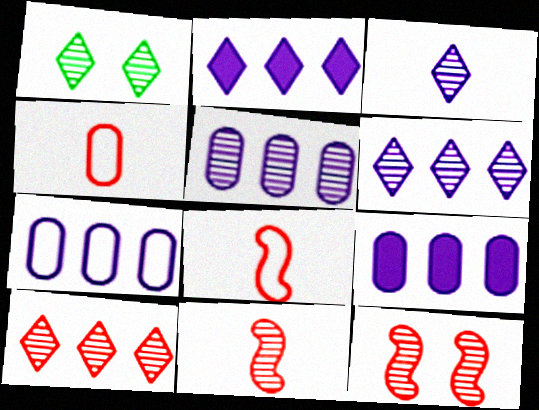[[1, 3, 10], 
[1, 5, 11], 
[1, 8, 9], 
[5, 7, 9]]